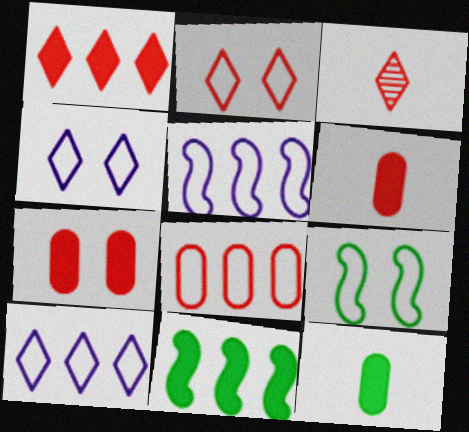[[1, 2, 3]]